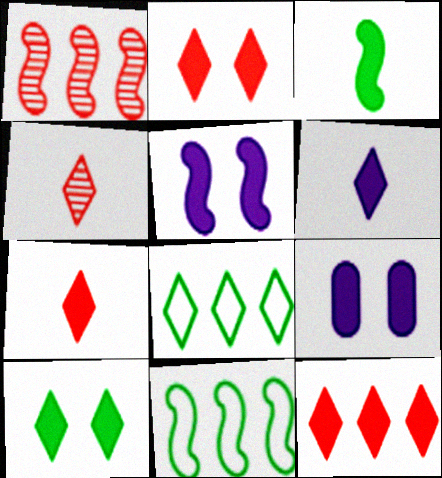[[2, 7, 12], 
[3, 9, 12], 
[4, 9, 11], 
[6, 10, 12]]